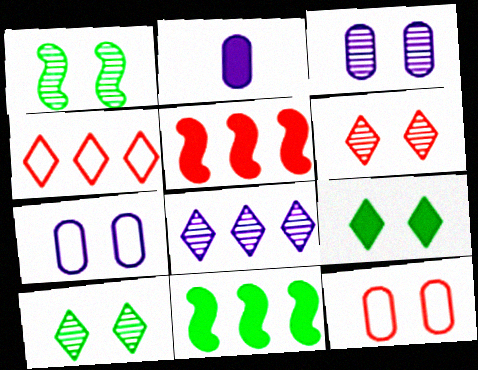[[1, 2, 4], 
[1, 3, 6], 
[2, 5, 9]]